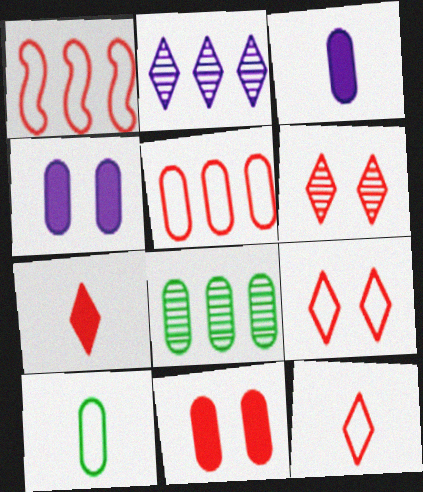[]